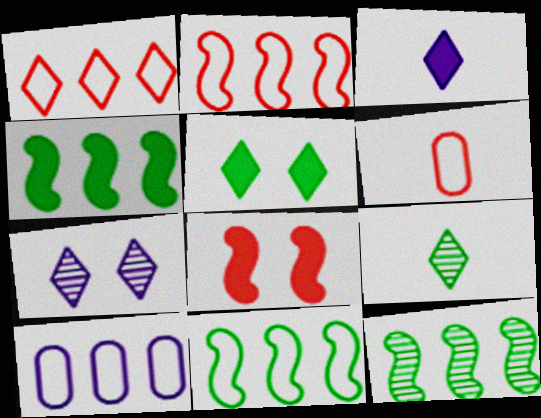[[1, 10, 11], 
[4, 6, 7], 
[4, 11, 12], 
[8, 9, 10]]